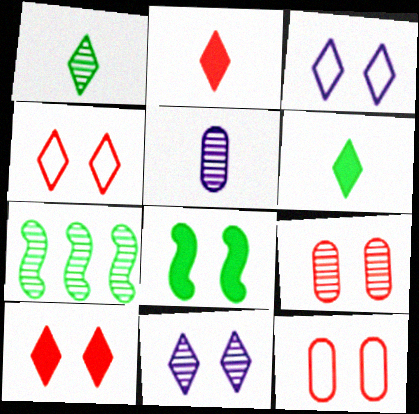[[3, 8, 9], 
[8, 11, 12]]